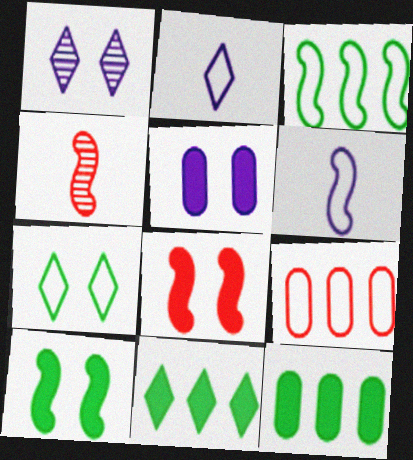[[6, 7, 9]]